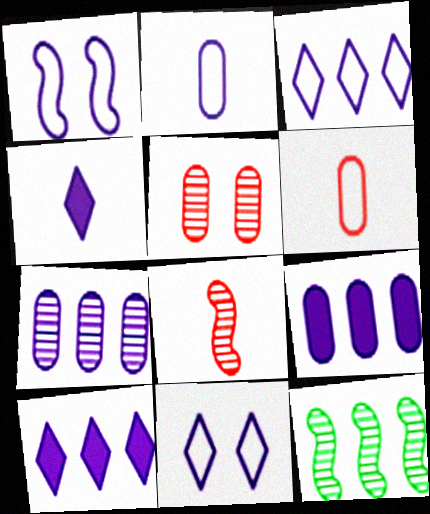[[1, 2, 3], 
[1, 4, 7]]